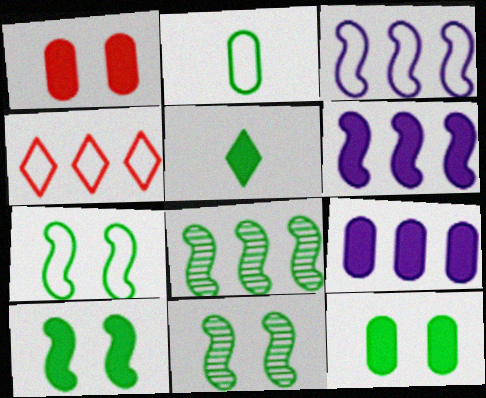[[1, 5, 6], 
[4, 8, 9], 
[7, 10, 11]]